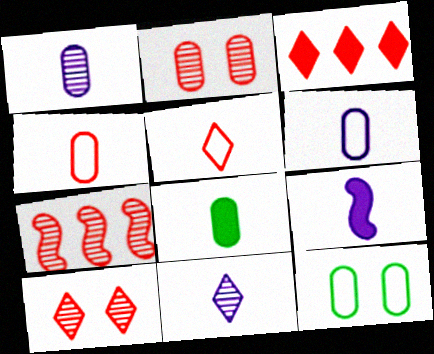[[1, 4, 8], 
[3, 5, 10], 
[6, 9, 11]]